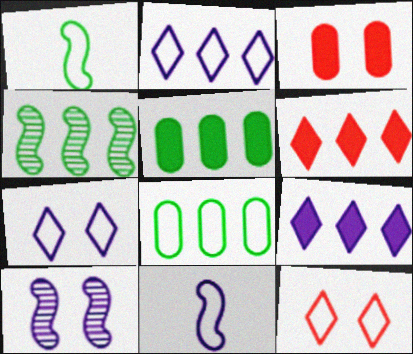[[8, 11, 12]]